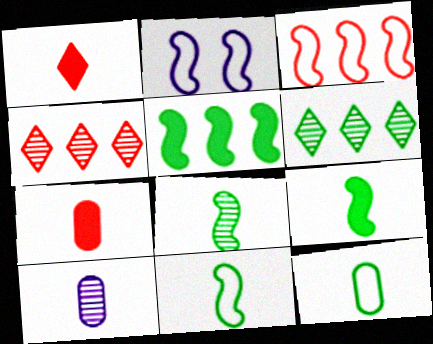[[1, 10, 11], 
[2, 3, 11], 
[2, 6, 7], 
[7, 10, 12], 
[8, 9, 11]]